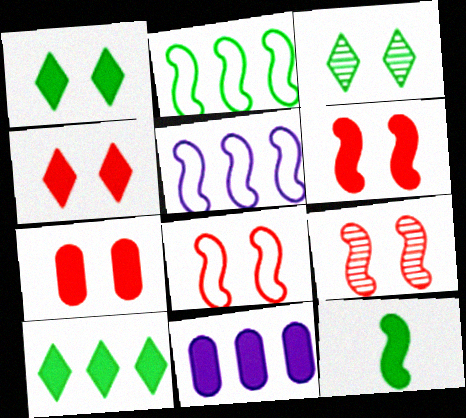[[4, 6, 7], 
[4, 11, 12], 
[5, 9, 12], 
[6, 8, 9]]